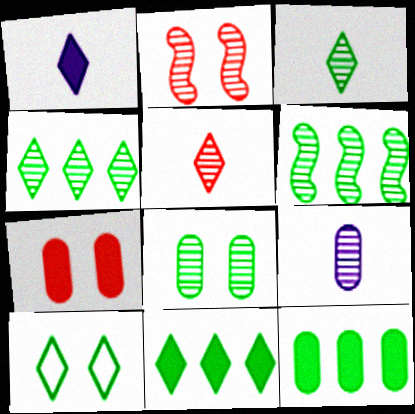[[2, 4, 9], 
[3, 6, 8], 
[3, 10, 11]]